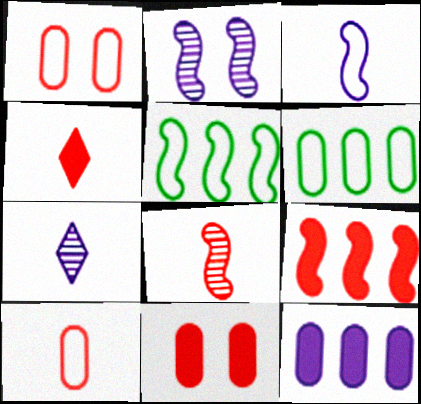[[2, 4, 6], 
[4, 8, 10], 
[4, 9, 11], 
[5, 7, 11]]